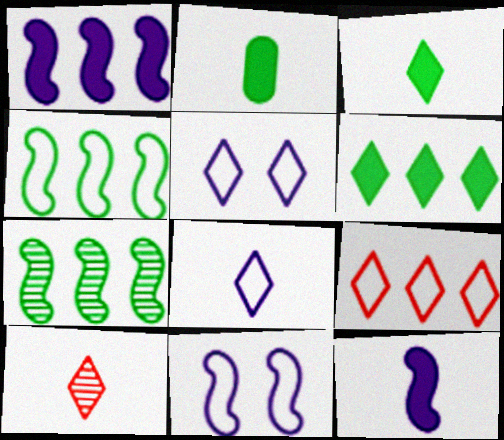[[3, 8, 10], 
[5, 6, 10]]